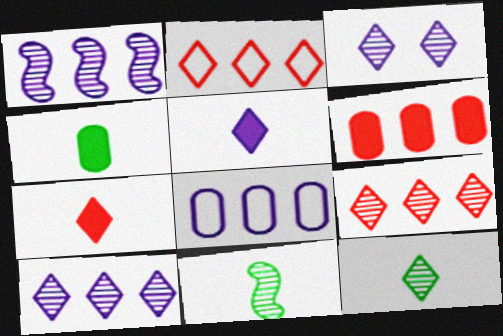[[3, 9, 12]]